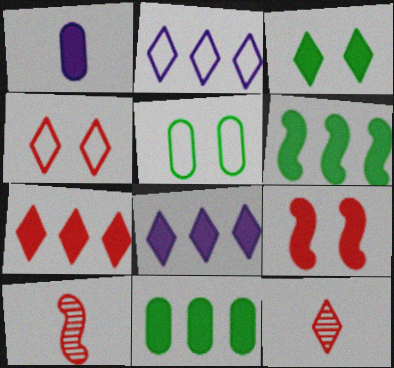[[2, 3, 12], 
[4, 7, 12], 
[5, 8, 10]]